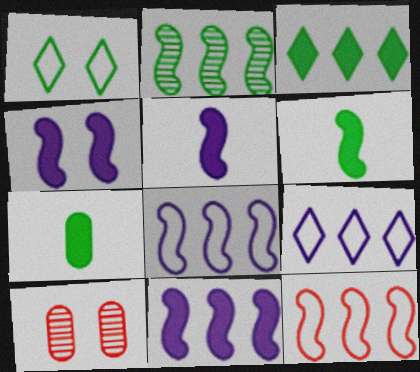[[1, 2, 7], 
[1, 4, 10], 
[2, 11, 12], 
[4, 5, 11], 
[6, 9, 10]]